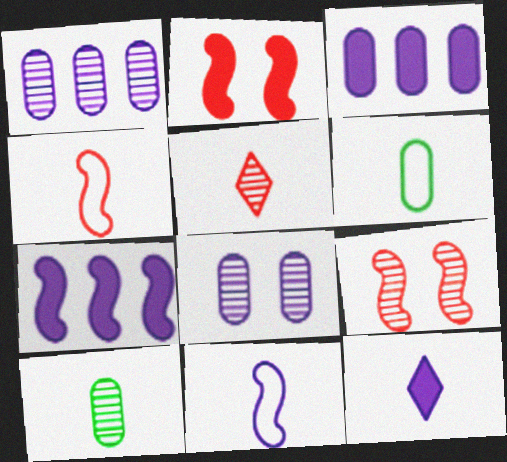[[4, 10, 12]]